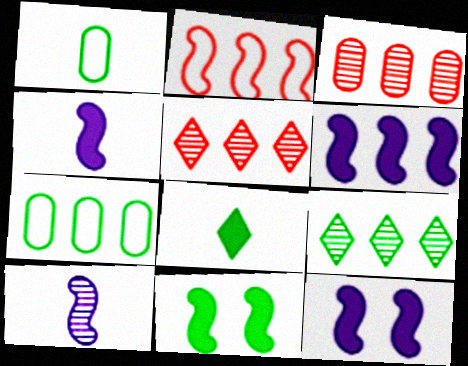[[1, 5, 12], 
[1, 9, 11], 
[2, 10, 11], 
[4, 6, 12], 
[5, 6, 7]]